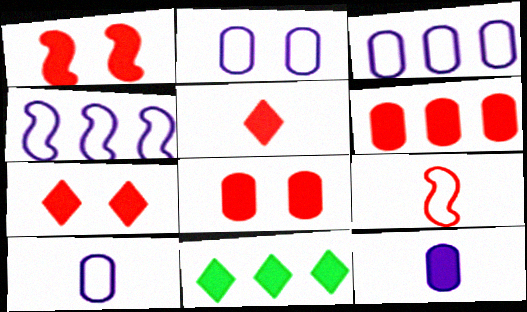[[1, 5, 6], 
[1, 7, 8], 
[1, 11, 12], 
[2, 3, 10]]